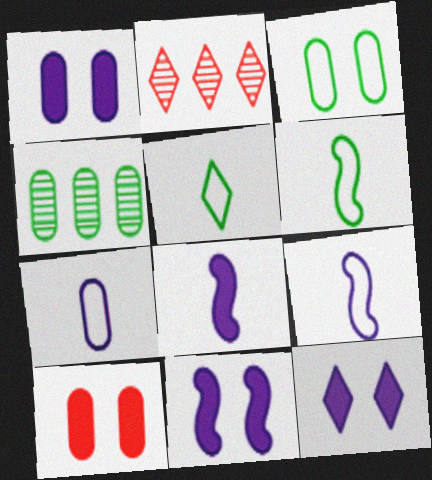[[1, 2, 6], 
[1, 11, 12], 
[2, 3, 8], 
[2, 5, 12], 
[4, 7, 10]]